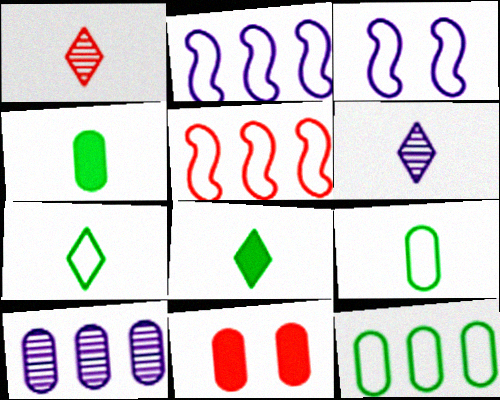[[1, 5, 11], 
[9, 10, 11]]